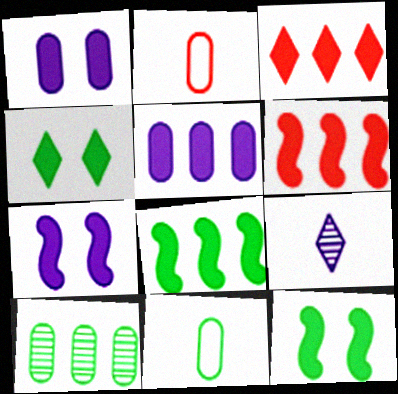[[1, 2, 10], 
[3, 5, 8]]